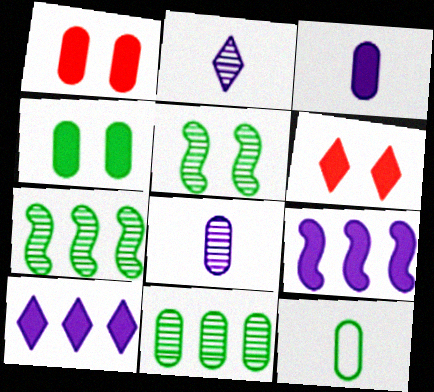[[4, 11, 12]]